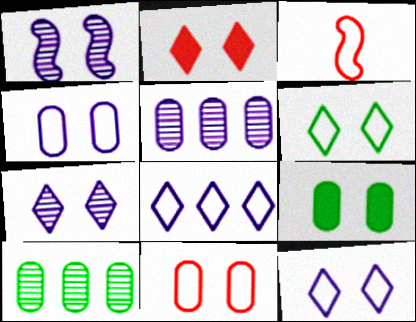[[2, 6, 7]]